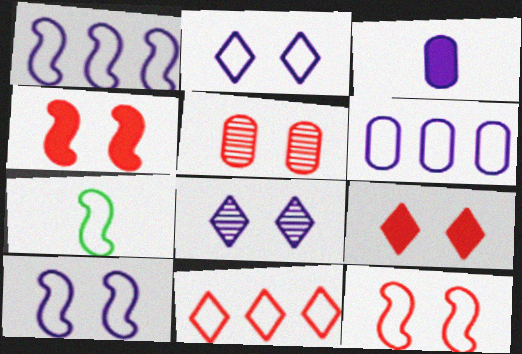[[1, 3, 8], 
[1, 7, 12], 
[5, 9, 12]]